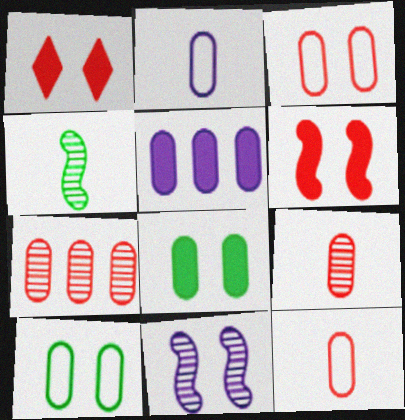[[1, 10, 11], 
[2, 7, 8], 
[5, 9, 10]]